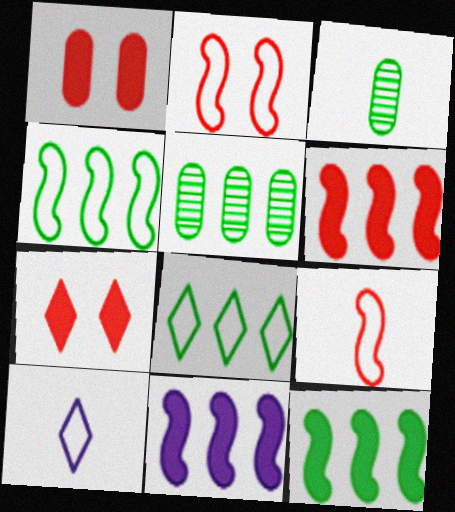[[5, 8, 12], 
[6, 11, 12]]